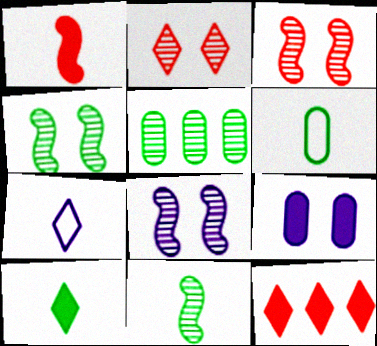[[3, 4, 8], 
[6, 8, 12], 
[6, 10, 11]]